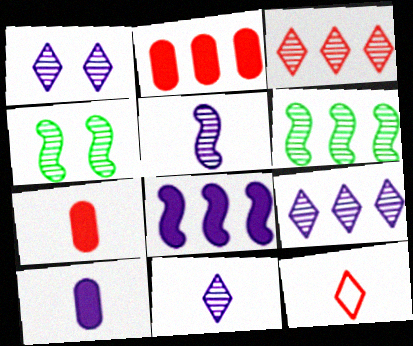[[1, 9, 11]]